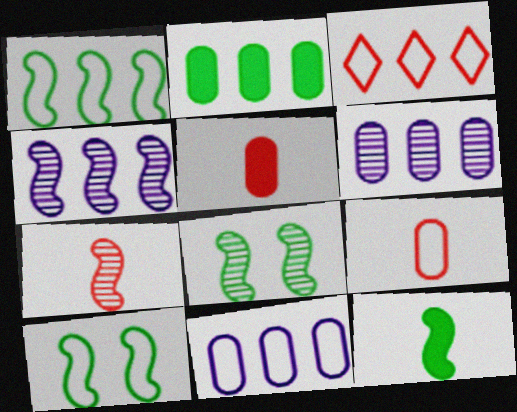[[1, 3, 11], 
[1, 8, 12], 
[2, 3, 4], 
[4, 7, 8]]